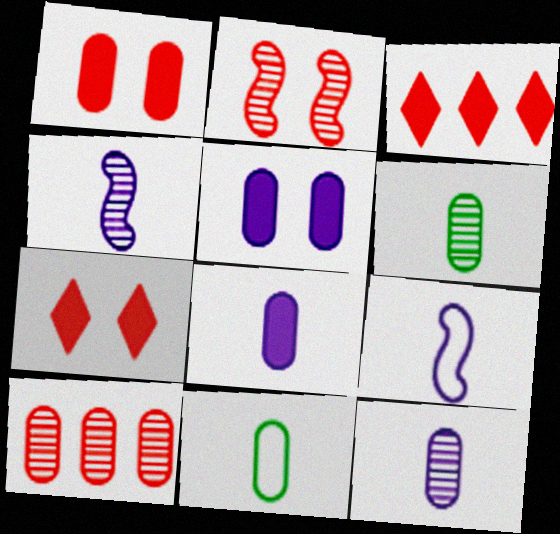[[5, 10, 11]]